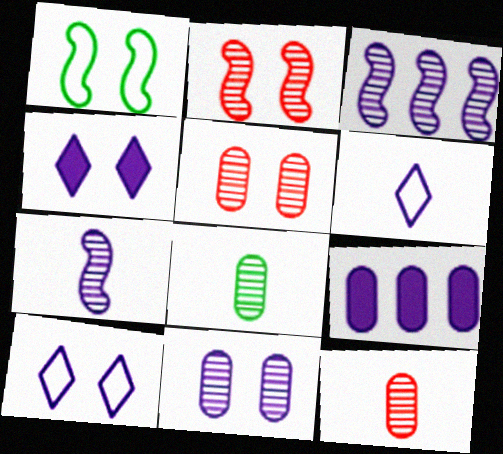[[1, 4, 5], 
[7, 9, 10]]